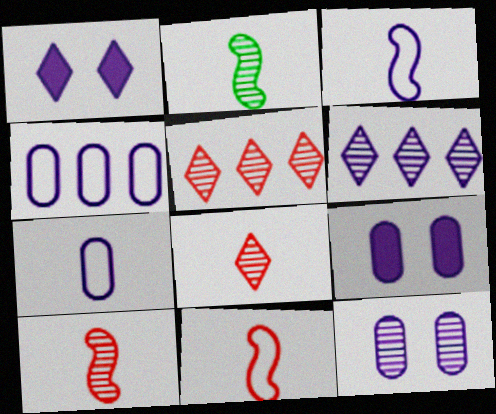[[2, 5, 12], 
[3, 6, 9]]